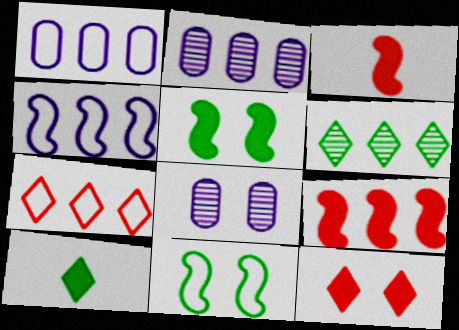[[1, 6, 9], 
[8, 11, 12]]